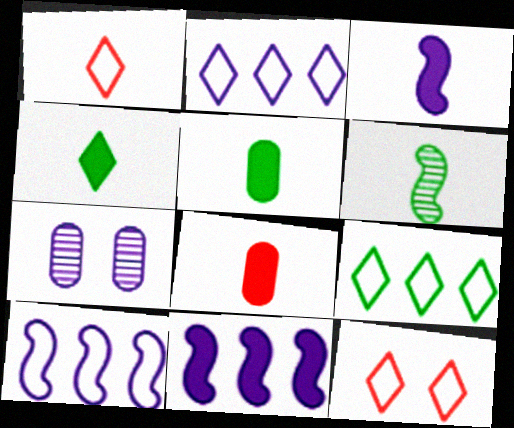[[2, 3, 7], 
[3, 4, 8]]